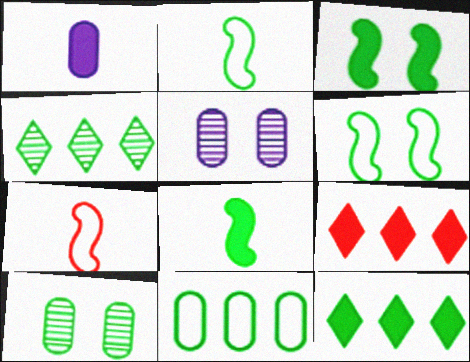[[1, 3, 9], 
[2, 5, 9], 
[2, 10, 12], 
[5, 7, 12]]